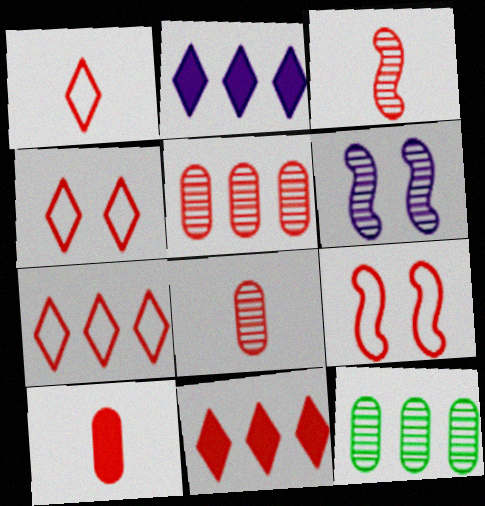[[1, 3, 10], 
[1, 4, 7], 
[8, 9, 11]]